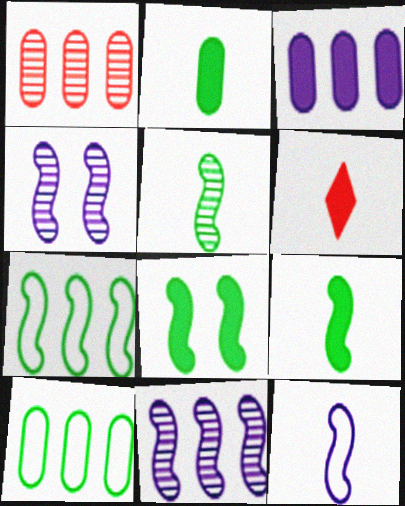[[1, 3, 10], 
[3, 6, 8], 
[4, 6, 10], 
[5, 7, 8]]